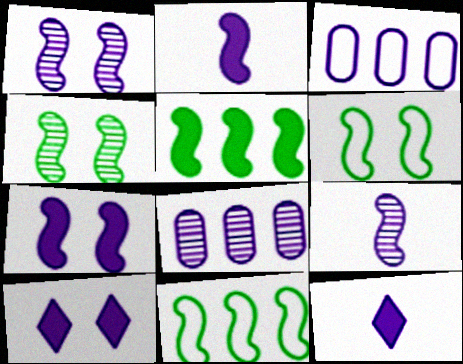[[1, 3, 12], 
[3, 9, 10]]